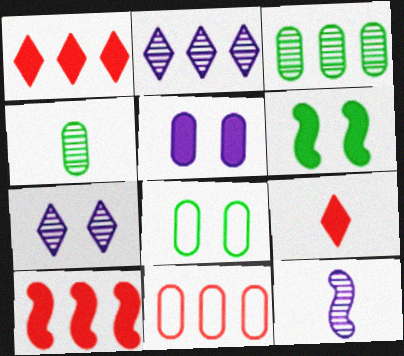[[1, 8, 12], 
[4, 5, 11]]